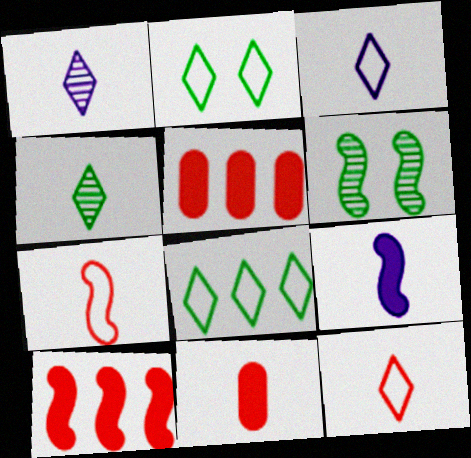[[3, 5, 6]]